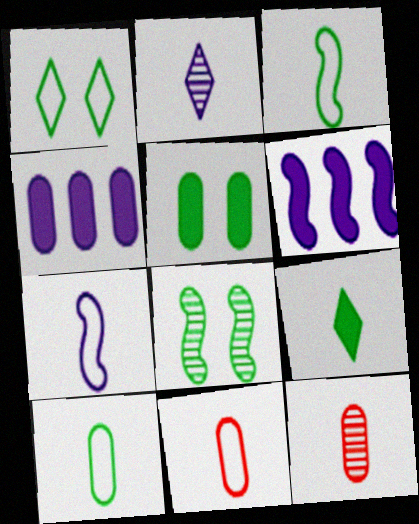[[1, 5, 8], 
[1, 6, 12], 
[7, 9, 12]]